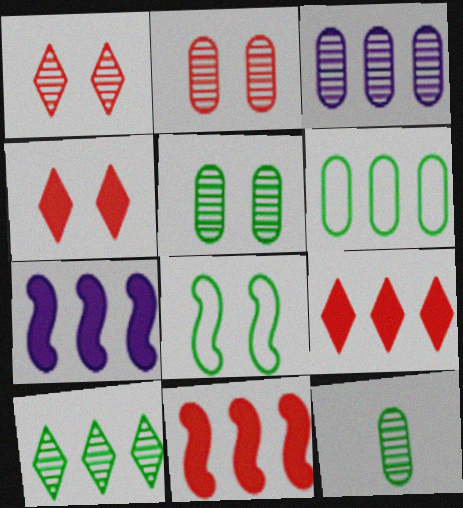[[2, 3, 12]]